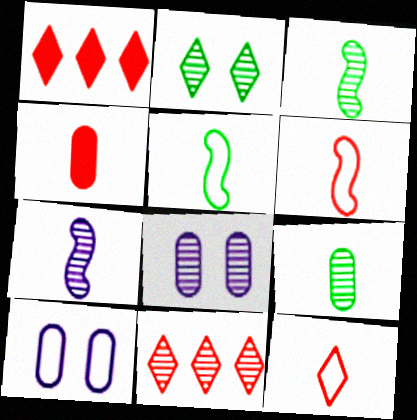[[1, 3, 10], 
[1, 5, 8], 
[3, 8, 11]]